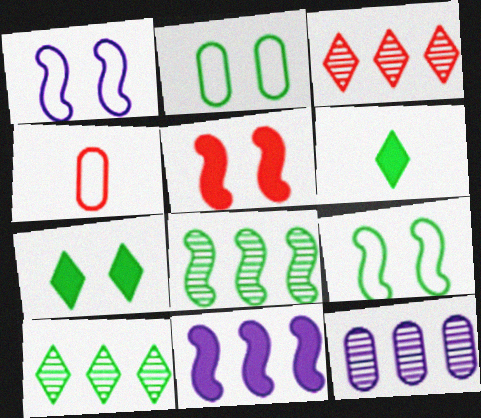[[2, 6, 8], 
[3, 4, 5], 
[3, 8, 12]]